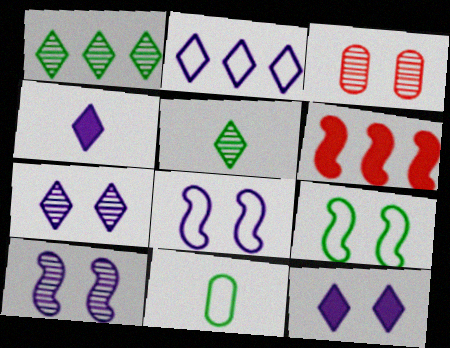[[2, 4, 7], 
[3, 9, 12], 
[6, 7, 11]]